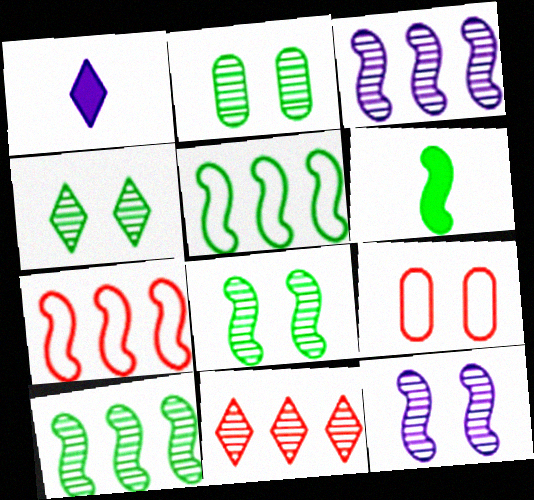[[1, 2, 7], 
[1, 9, 10], 
[2, 4, 8], 
[5, 6, 8], 
[6, 7, 12]]